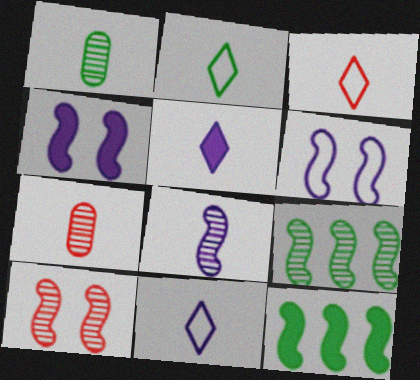[[2, 3, 11], 
[8, 9, 10]]